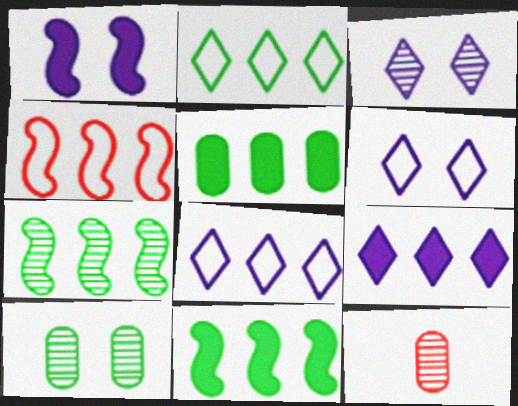[[1, 2, 12], 
[2, 5, 7], 
[3, 7, 12], 
[6, 11, 12]]